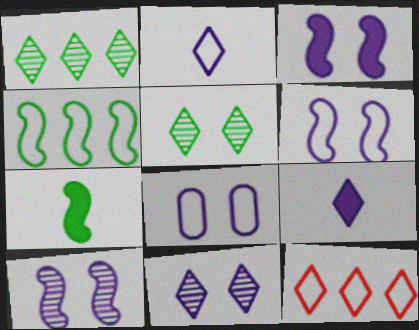[[3, 6, 10], 
[3, 8, 11], 
[5, 9, 12]]